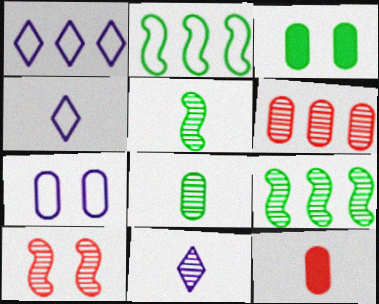[[4, 5, 12]]